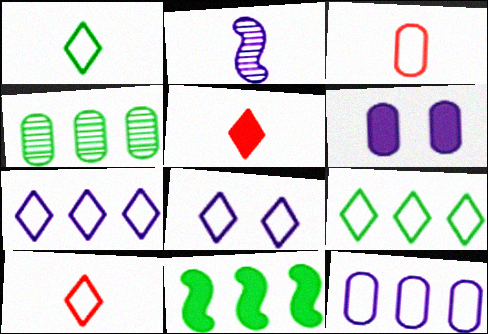[[2, 6, 7], 
[3, 4, 6], 
[4, 9, 11], 
[5, 6, 11], 
[8, 9, 10]]